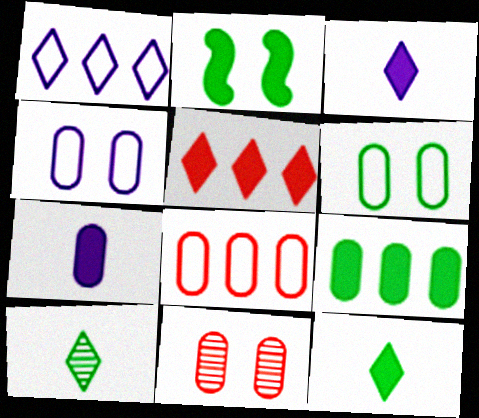[[2, 5, 7], 
[2, 9, 12]]